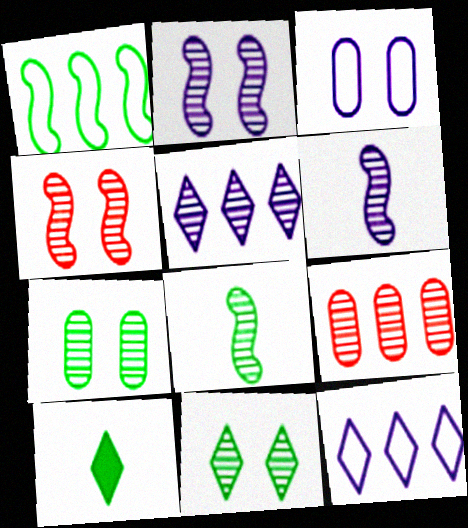[[1, 7, 10], 
[6, 9, 11]]